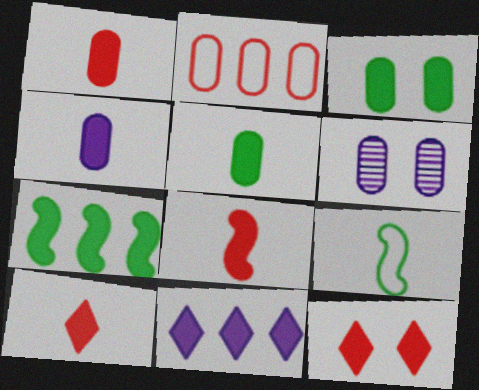[[1, 4, 5], 
[1, 8, 10], 
[2, 5, 6], 
[3, 8, 11], 
[4, 7, 12]]